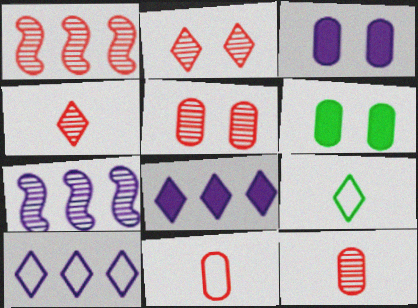[[1, 2, 12], 
[1, 3, 9], 
[1, 4, 5], 
[2, 8, 9]]